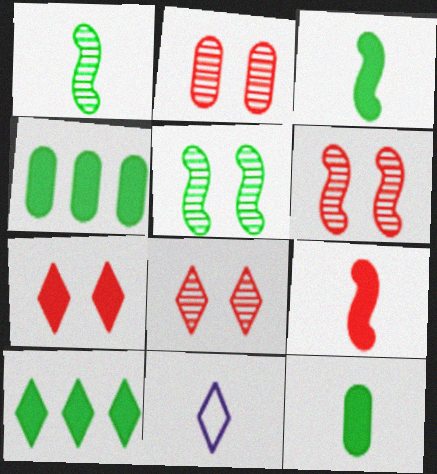[[2, 6, 8], 
[4, 6, 11], 
[8, 10, 11]]